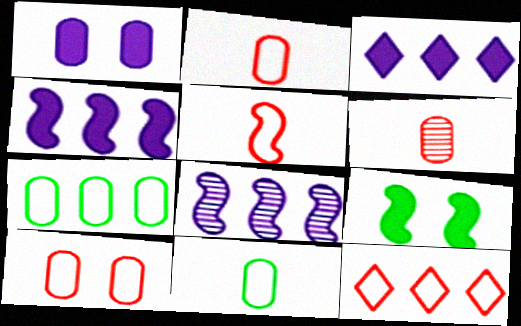[[1, 6, 7], 
[5, 8, 9], 
[5, 10, 12]]